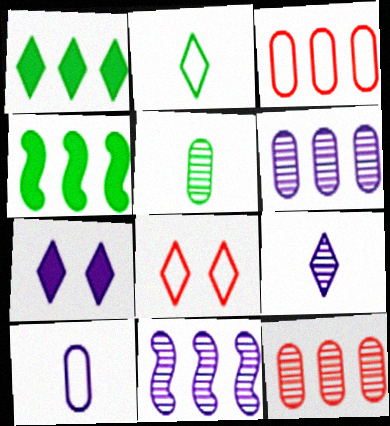[[1, 3, 11], 
[1, 8, 9], 
[7, 10, 11]]